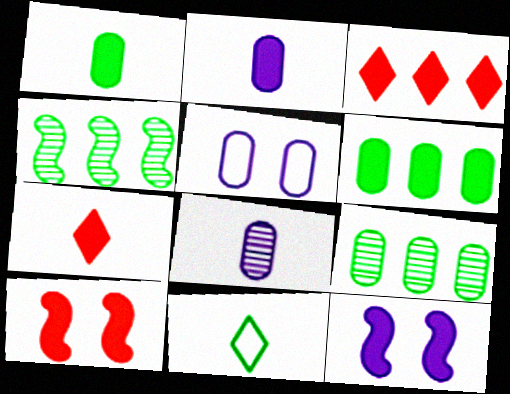[[1, 3, 12], 
[4, 5, 7], 
[6, 7, 12]]